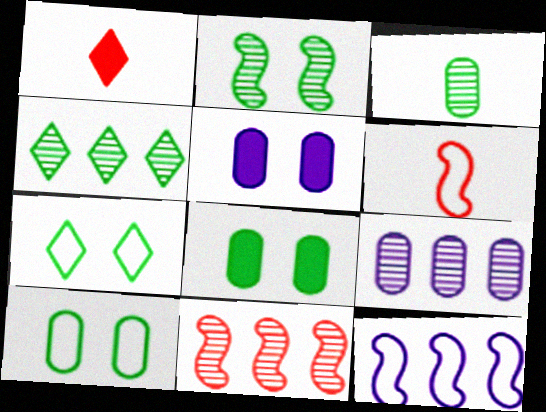[[2, 3, 4], 
[2, 7, 8], 
[4, 5, 6], 
[4, 9, 11]]